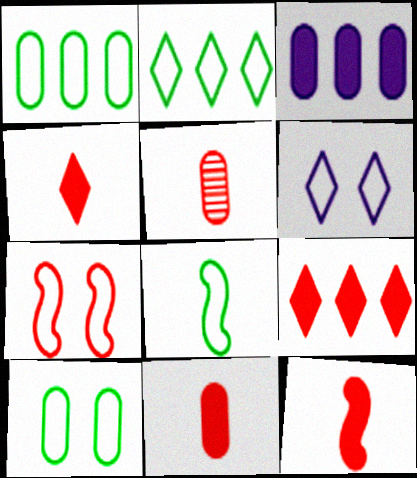[[2, 8, 10], 
[3, 5, 10], 
[4, 11, 12], 
[5, 7, 9], 
[6, 7, 10]]